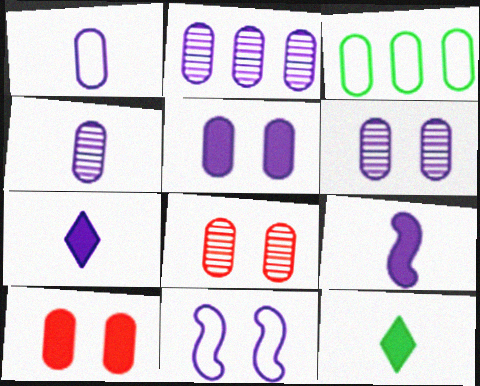[[1, 2, 5], 
[2, 4, 6], 
[2, 7, 11], 
[3, 4, 10]]